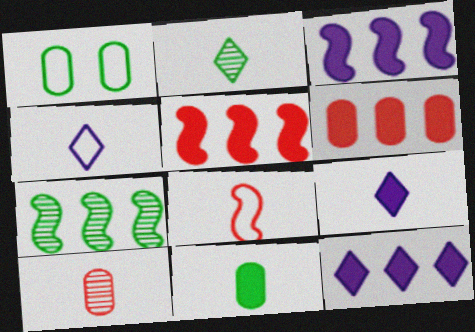[]